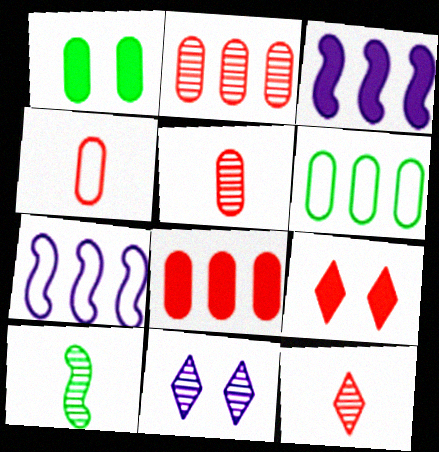[[1, 7, 12], 
[2, 10, 11]]